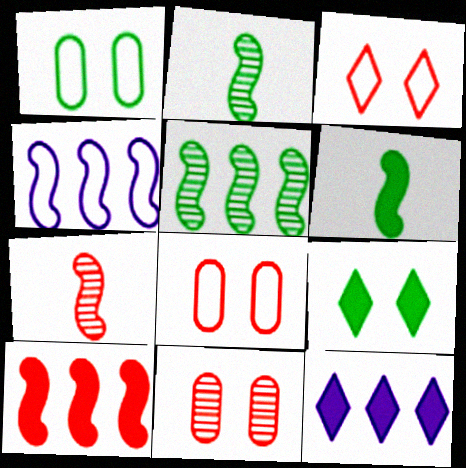[[1, 7, 12], 
[2, 8, 12], 
[4, 5, 10]]